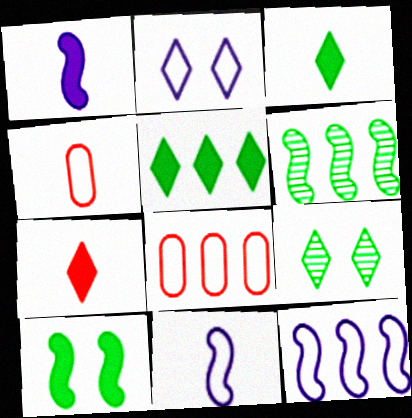[[1, 8, 9]]